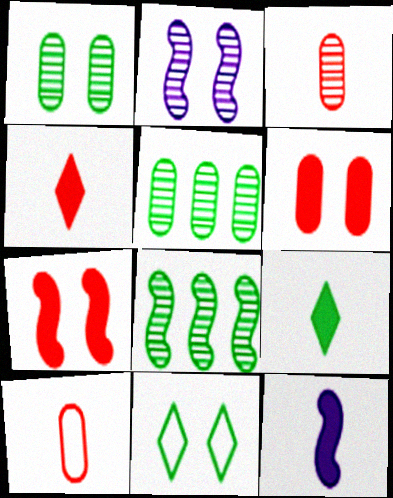[[2, 6, 11]]